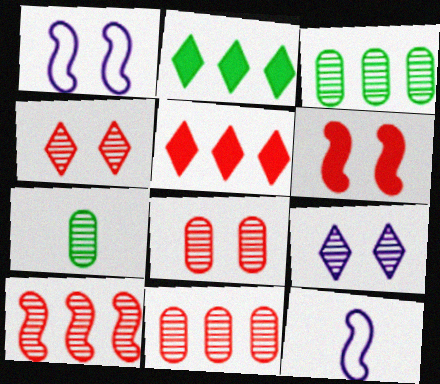[[1, 5, 7], 
[2, 8, 12], 
[7, 9, 10]]